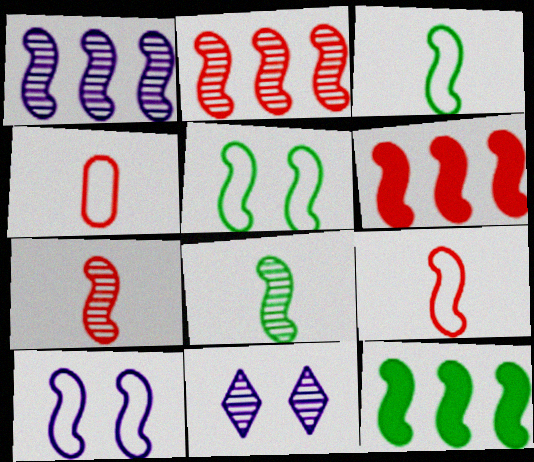[[4, 11, 12], 
[5, 8, 12], 
[6, 8, 10], 
[7, 10, 12]]